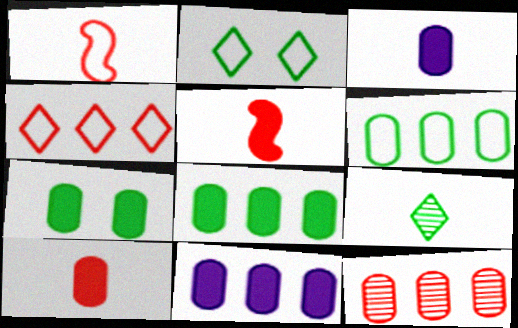[[1, 3, 9], 
[6, 11, 12], 
[7, 10, 11]]